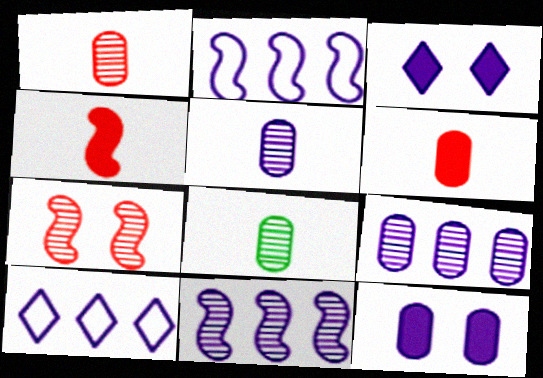[[1, 5, 8], 
[2, 3, 5]]